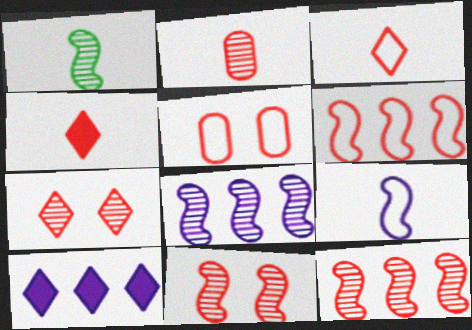[[1, 5, 10], 
[1, 8, 11], 
[2, 7, 12], 
[3, 5, 6], 
[4, 5, 12]]